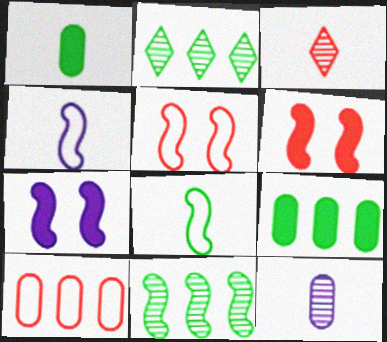[[1, 3, 4], 
[3, 6, 10], 
[4, 6, 11]]